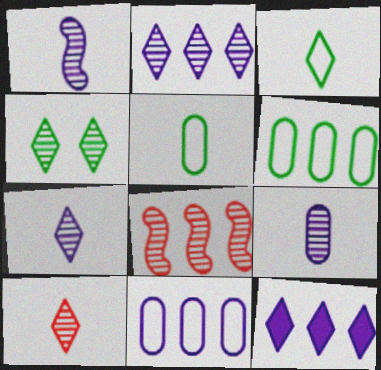[[1, 7, 9], 
[2, 4, 10], 
[4, 8, 9], 
[6, 8, 12]]